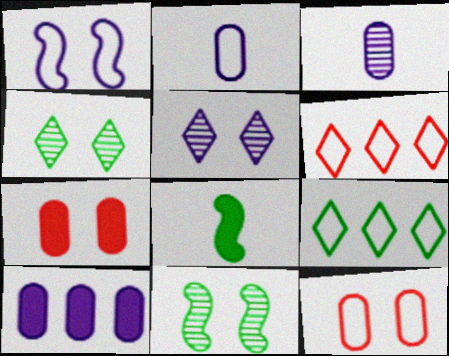[[1, 4, 7]]